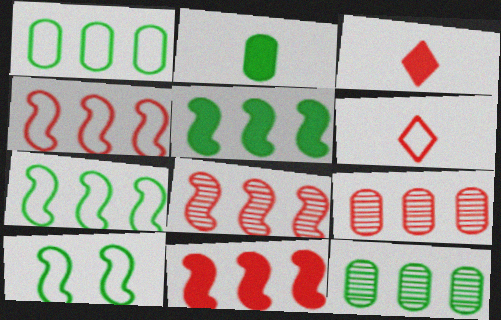[[4, 8, 11]]